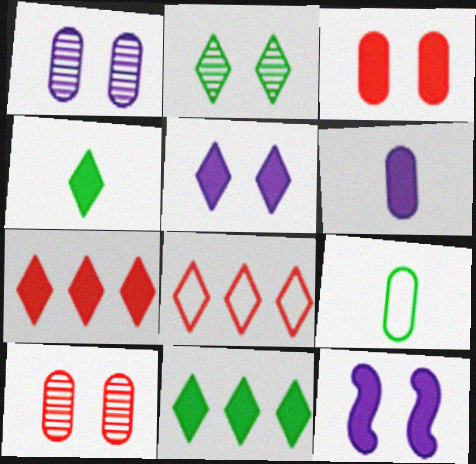[[4, 5, 7]]